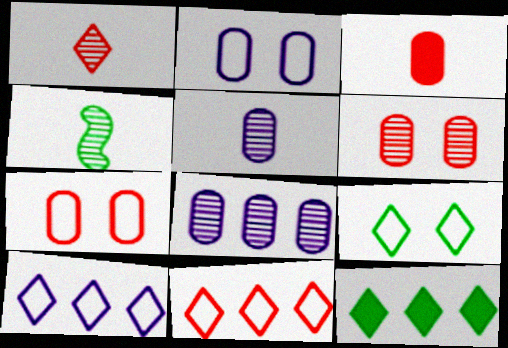[[1, 4, 5]]